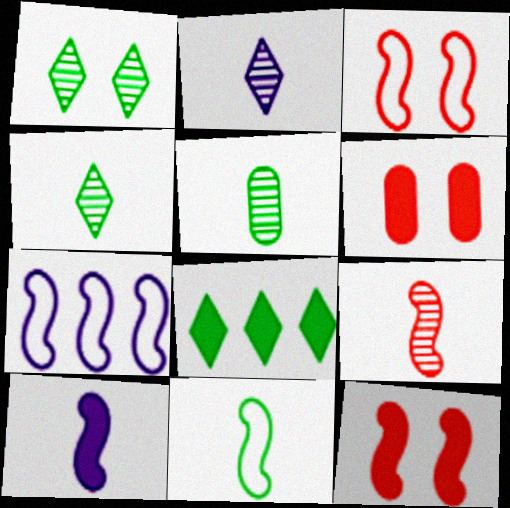[[2, 5, 9], 
[3, 7, 11], 
[4, 6, 7], 
[6, 8, 10], 
[9, 10, 11]]